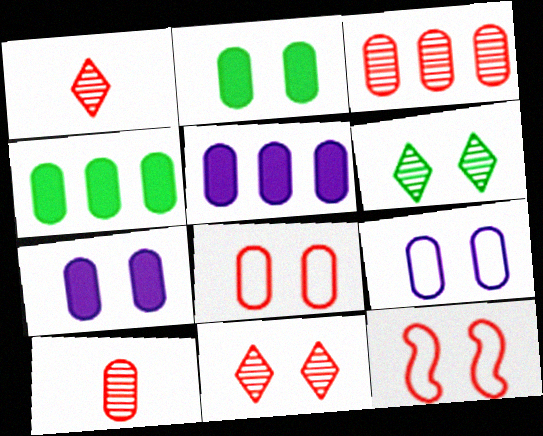[[4, 9, 10], 
[6, 7, 12]]